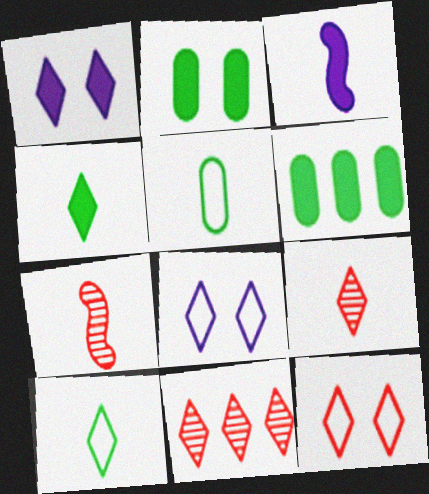[[1, 10, 11], 
[3, 5, 9], 
[4, 8, 11], 
[6, 7, 8]]